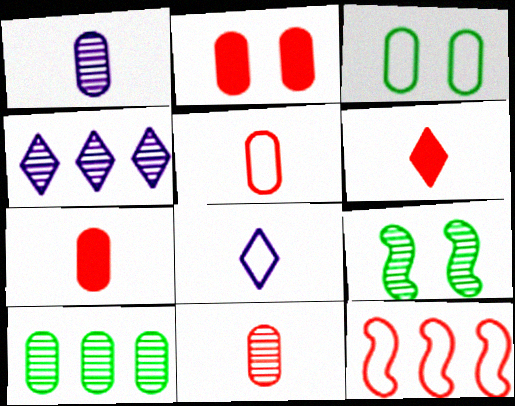[[3, 8, 12], 
[4, 9, 11], 
[5, 7, 11]]